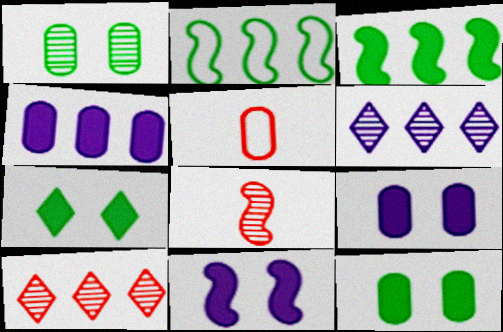[[1, 4, 5], 
[1, 6, 8], 
[2, 4, 10], 
[2, 8, 11]]